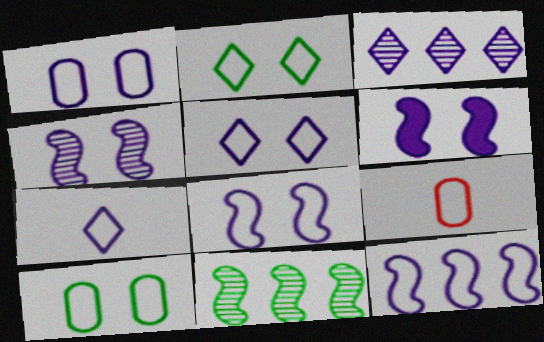[[1, 5, 8], 
[1, 7, 12], 
[2, 9, 12], 
[4, 6, 8]]